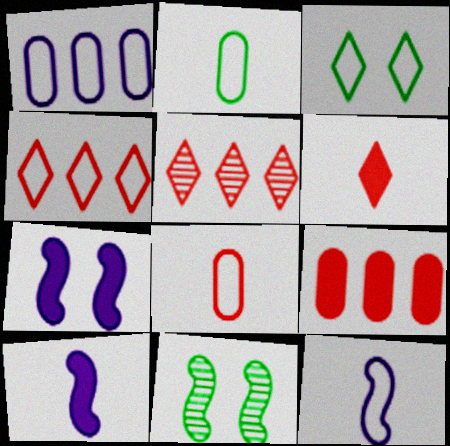[[1, 6, 11], 
[2, 5, 7]]